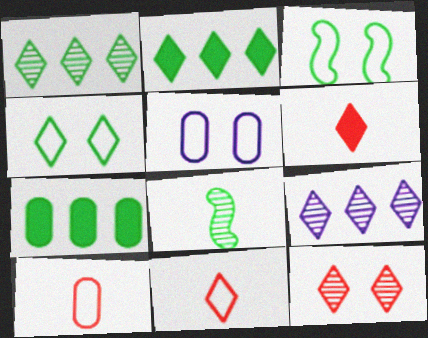[[4, 6, 9], 
[4, 7, 8]]